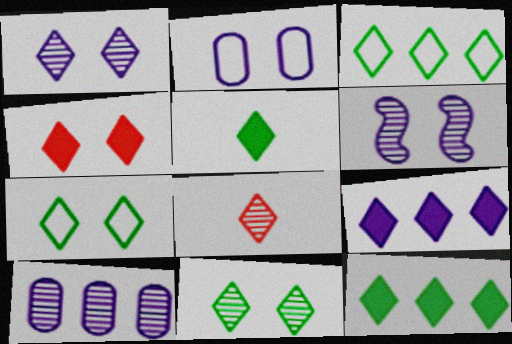[[1, 4, 7], 
[3, 5, 11], 
[4, 5, 9], 
[7, 8, 9]]